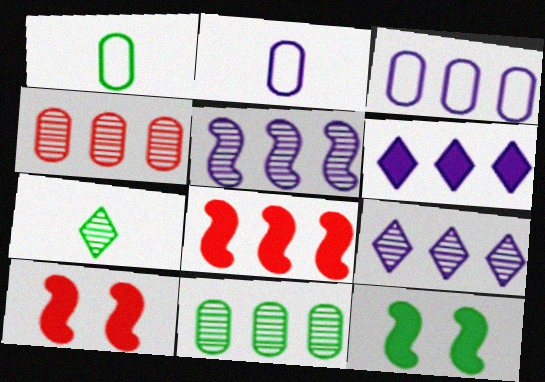[[1, 9, 10], 
[3, 5, 6], 
[3, 7, 10]]